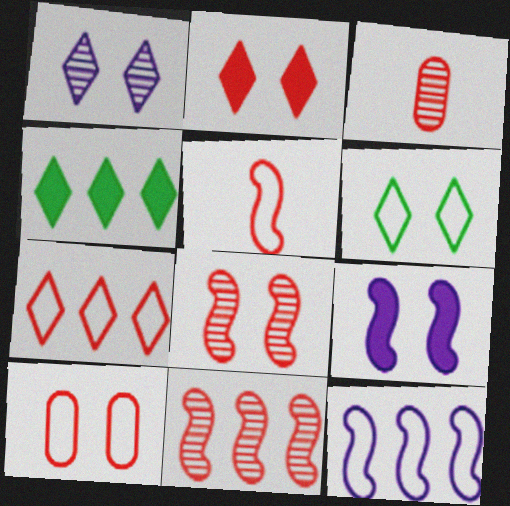[[1, 2, 6], 
[2, 8, 10], 
[5, 7, 10]]